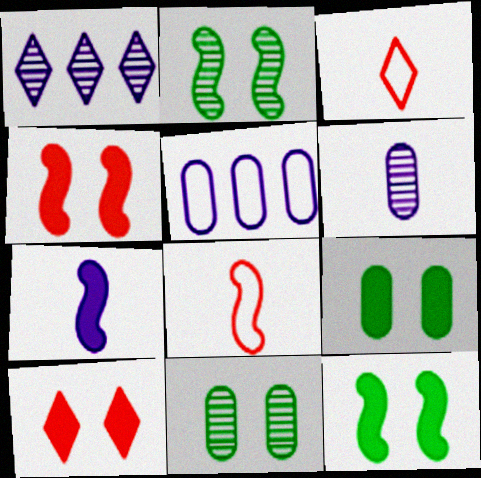[[1, 8, 9]]